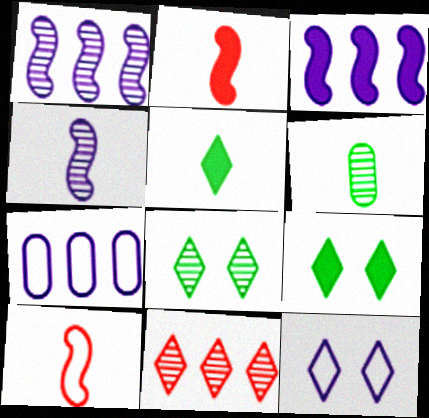[[2, 7, 8], 
[5, 11, 12]]